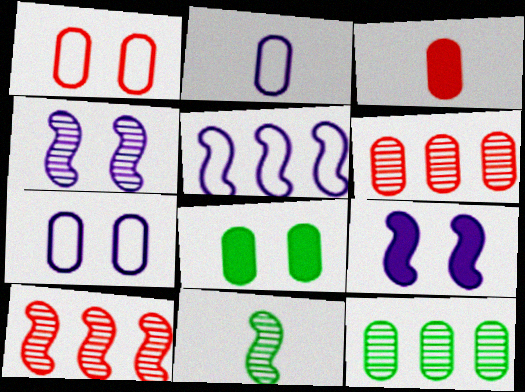[[1, 3, 6], 
[2, 6, 8], 
[3, 7, 12], 
[4, 10, 11]]